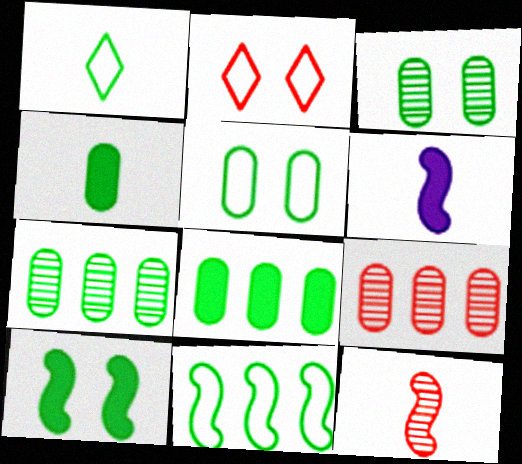[[1, 5, 11], 
[1, 7, 10], 
[2, 6, 7], 
[4, 5, 7]]